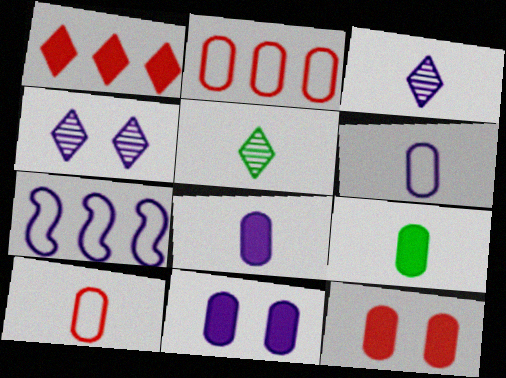[[3, 7, 11], 
[4, 7, 8], 
[5, 7, 12]]